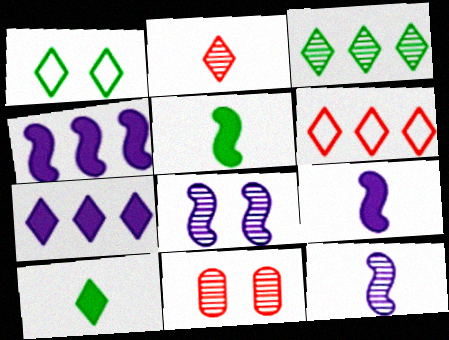[[1, 2, 7], 
[1, 3, 10], 
[3, 6, 7], 
[3, 11, 12]]